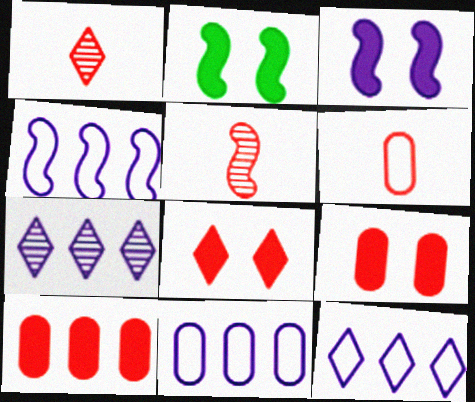[[1, 2, 11], 
[2, 4, 5], 
[2, 6, 7], 
[4, 11, 12]]